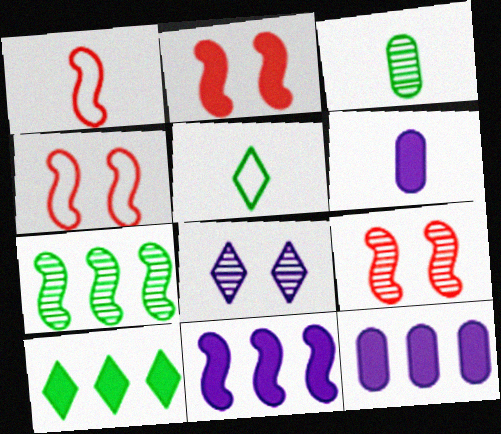[[2, 4, 9], 
[2, 6, 10], 
[5, 9, 12]]